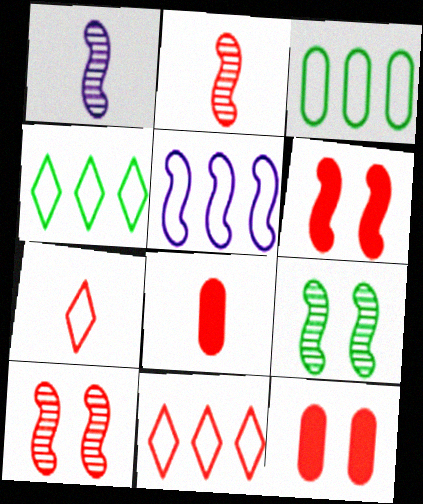[[1, 4, 12], 
[2, 7, 8], 
[2, 11, 12], 
[3, 5, 11], 
[8, 10, 11]]